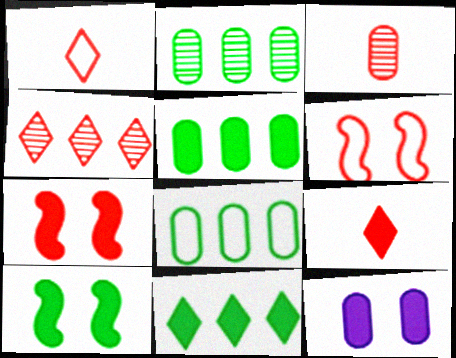[[2, 5, 8], 
[3, 8, 12]]